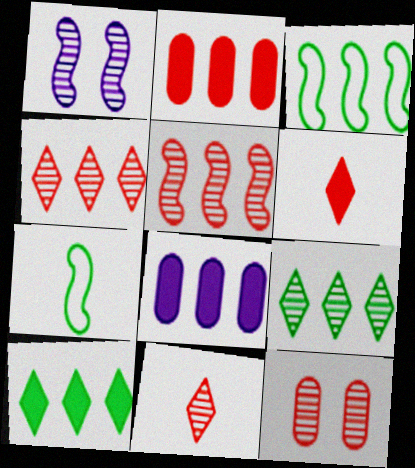[[3, 4, 8], 
[5, 11, 12]]